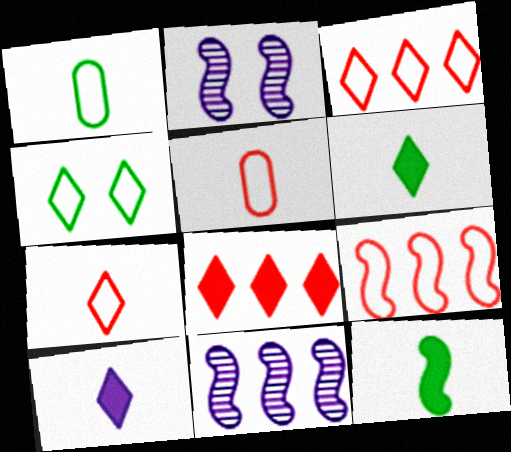[[1, 2, 8], 
[2, 9, 12]]